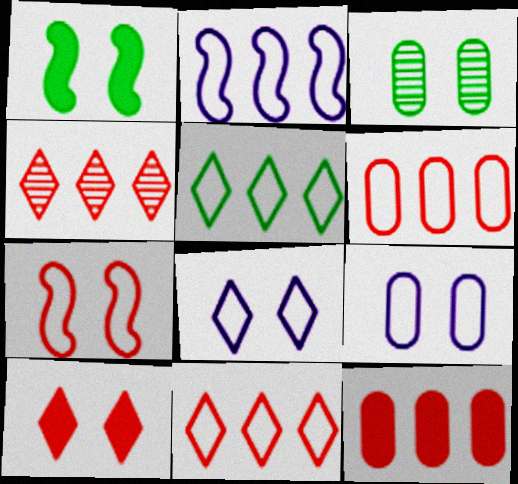[[2, 5, 6]]